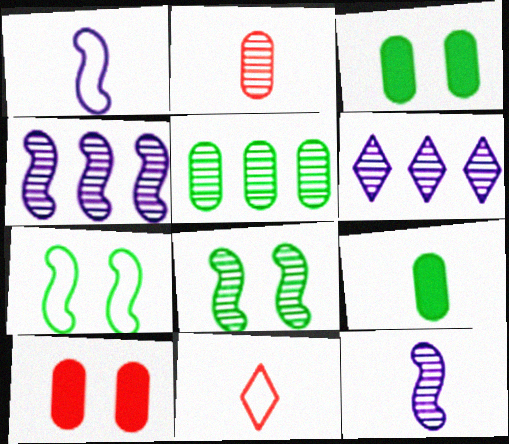[[2, 6, 8], 
[3, 4, 11], 
[9, 11, 12]]